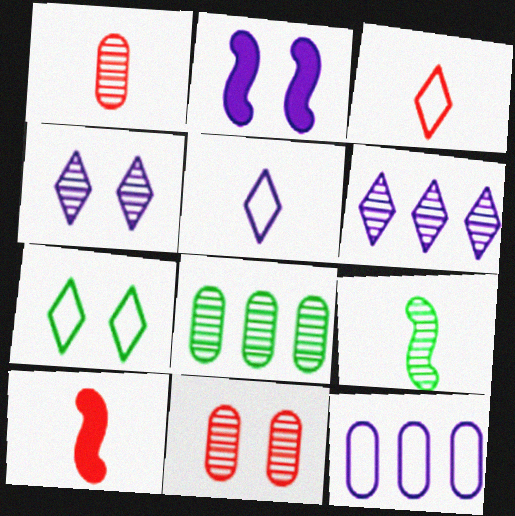[[1, 3, 10], 
[2, 3, 8], 
[2, 7, 11], 
[6, 9, 11]]